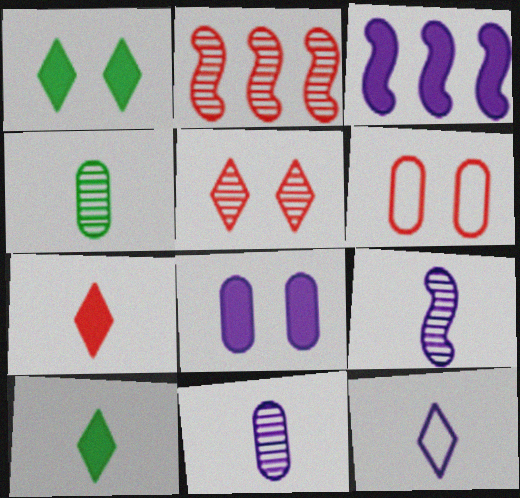[[2, 6, 7]]